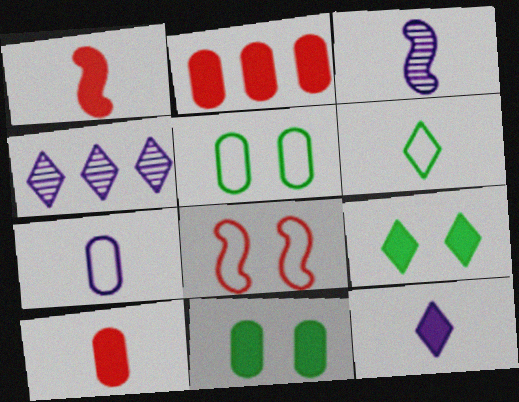[[1, 4, 5], 
[3, 6, 10], 
[3, 7, 12]]